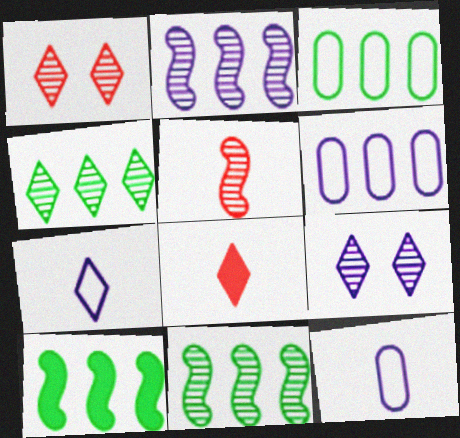[[1, 10, 12], 
[3, 4, 10]]